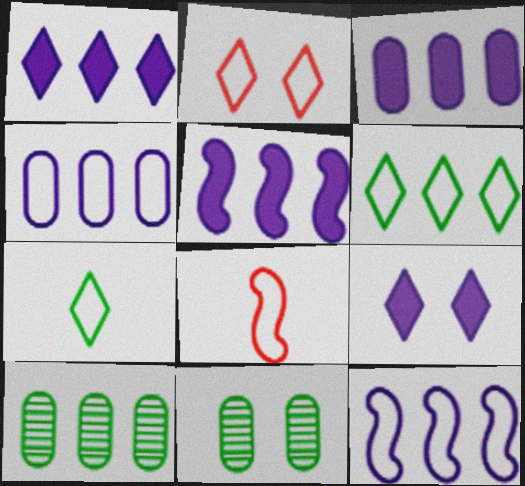[[1, 3, 5], 
[1, 8, 11], 
[8, 9, 10]]